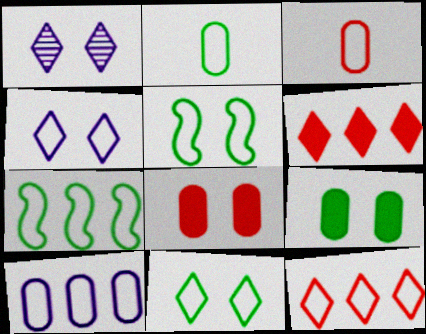[[1, 5, 8], 
[2, 7, 11], 
[3, 4, 7], 
[7, 10, 12]]